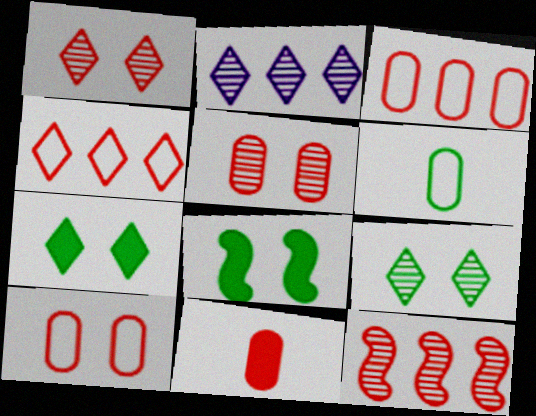[[3, 5, 11]]